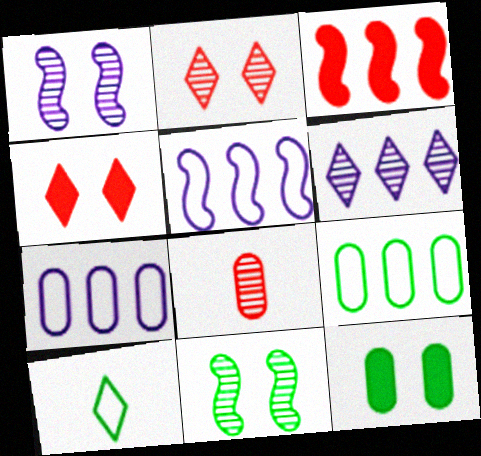[[3, 6, 9], 
[4, 6, 10], 
[6, 8, 11], 
[7, 8, 12]]